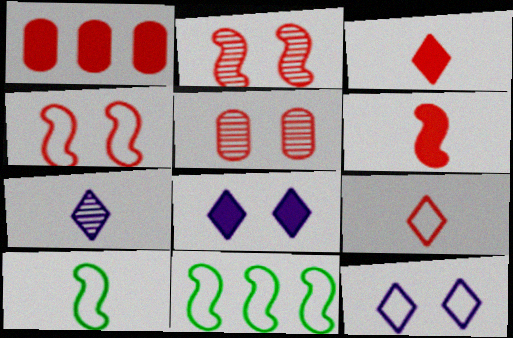[[1, 2, 9]]